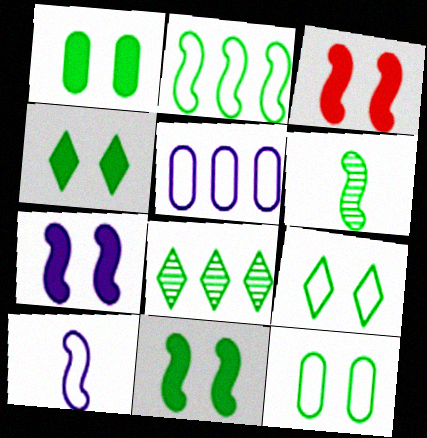[[1, 4, 11], 
[2, 6, 11], 
[3, 7, 11]]